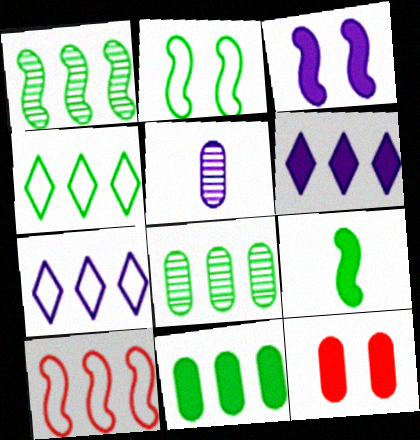[[1, 2, 9], 
[1, 4, 11], 
[3, 5, 7], 
[6, 8, 10], 
[6, 9, 12]]